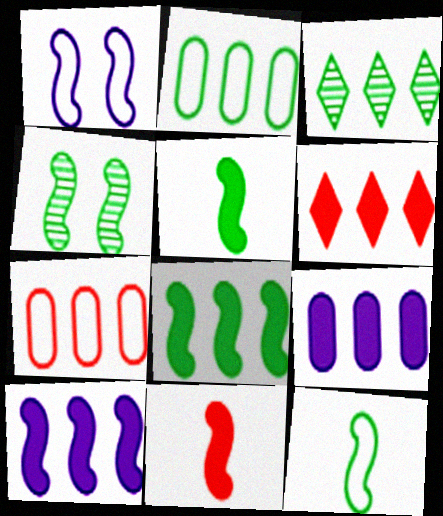[[2, 3, 8], 
[3, 7, 10], 
[4, 8, 12], 
[6, 8, 9]]